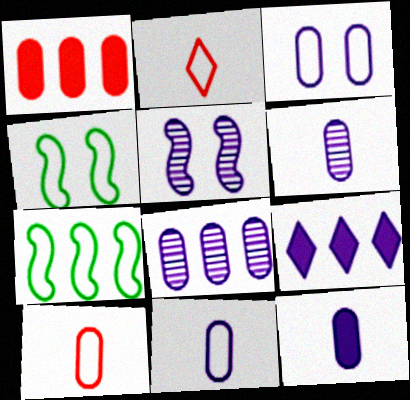[[2, 3, 7], 
[3, 8, 12], 
[5, 9, 11], 
[6, 11, 12]]